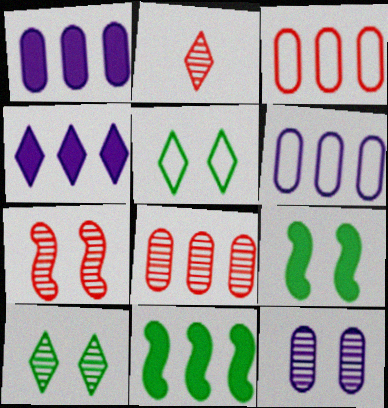[[2, 4, 5], 
[2, 6, 9], 
[2, 7, 8], 
[7, 10, 12]]